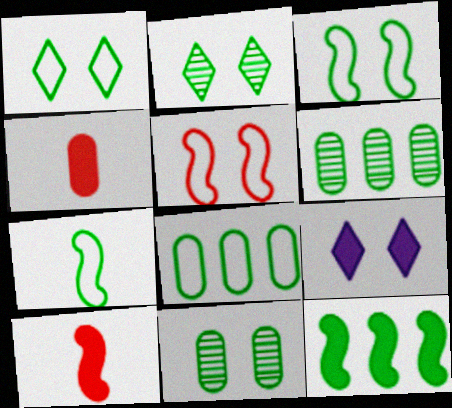[[1, 7, 8], 
[4, 9, 12], 
[5, 9, 11]]